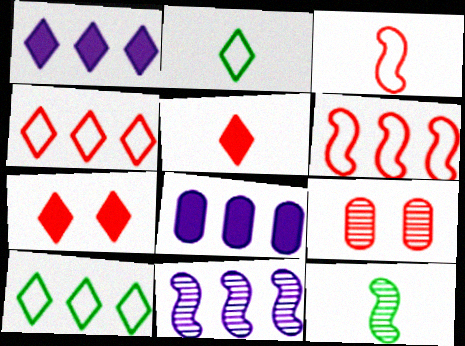[[5, 6, 9]]